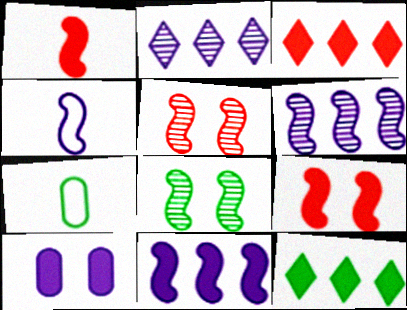[[1, 10, 12], 
[2, 4, 10], 
[2, 7, 9], 
[7, 8, 12]]